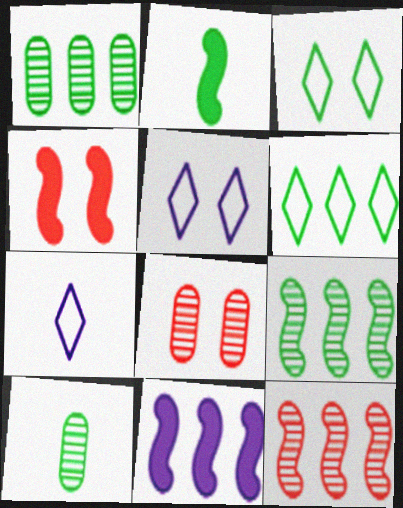[[1, 2, 3], 
[1, 4, 7], 
[2, 4, 11]]